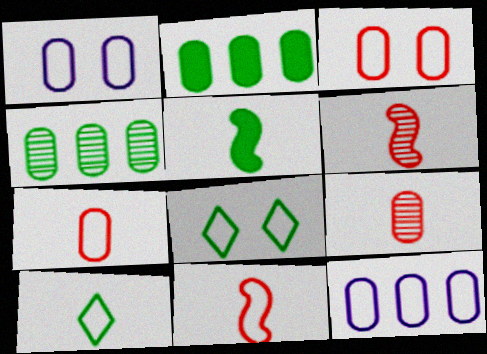[[1, 2, 9], 
[4, 5, 8], 
[8, 11, 12]]